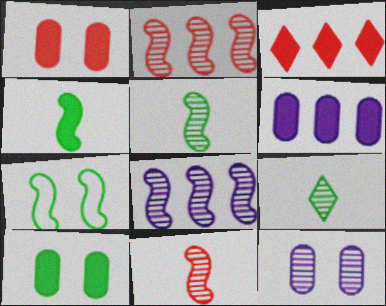[[2, 9, 12]]